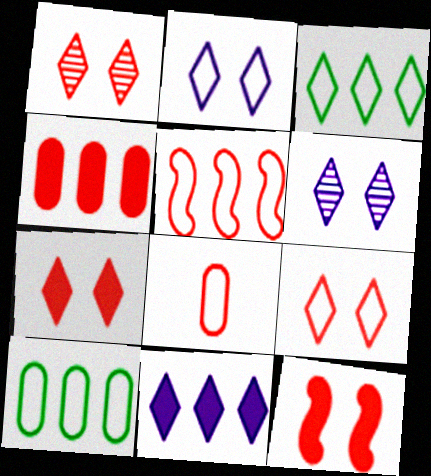[[1, 7, 9], 
[5, 8, 9]]